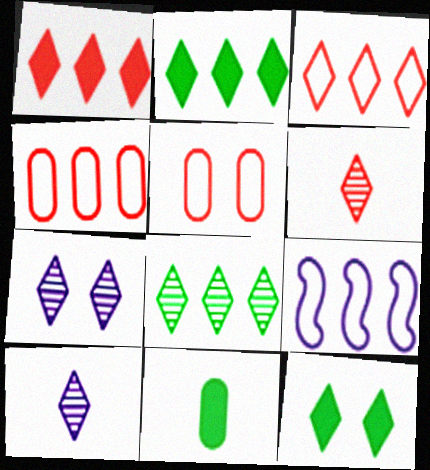[[3, 10, 12], 
[6, 7, 8]]